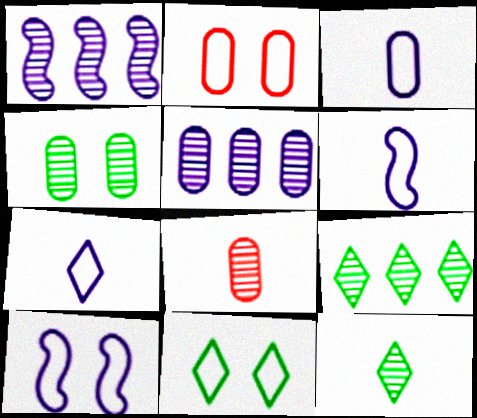[[2, 10, 11], 
[3, 6, 7], 
[4, 5, 8]]